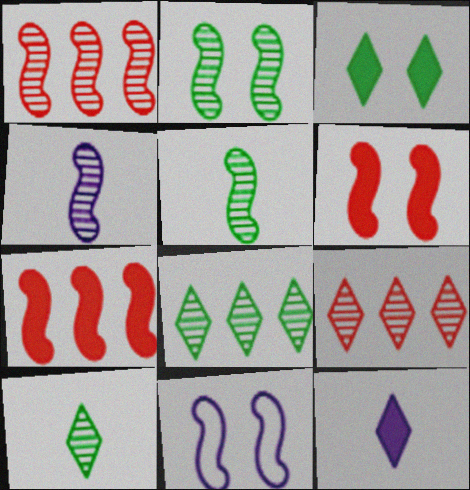[[1, 2, 4], 
[2, 6, 11], 
[5, 7, 11]]